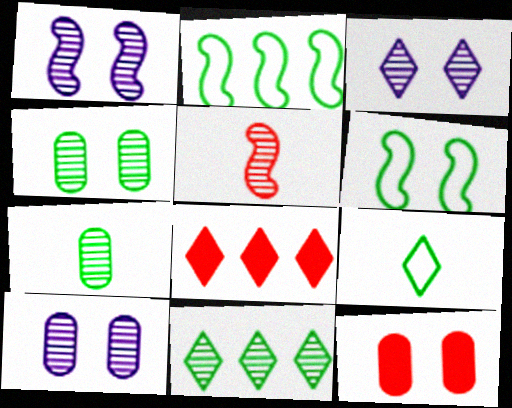[[1, 3, 10], 
[3, 6, 12], 
[3, 8, 9], 
[5, 10, 11]]